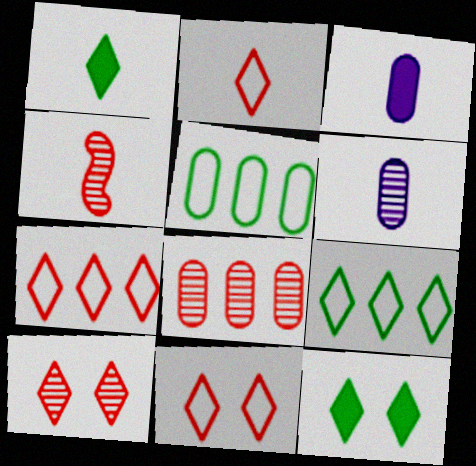[[2, 7, 11], 
[4, 8, 10]]